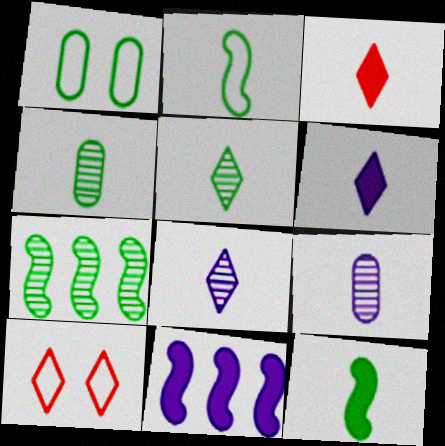[[2, 3, 9], 
[4, 10, 11]]